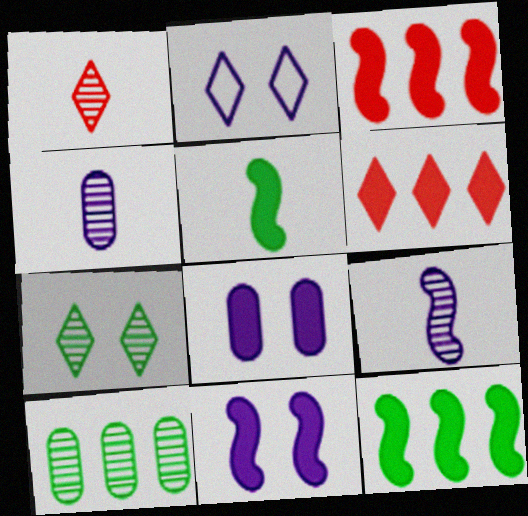[[3, 5, 11], 
[5, 6, 8]]